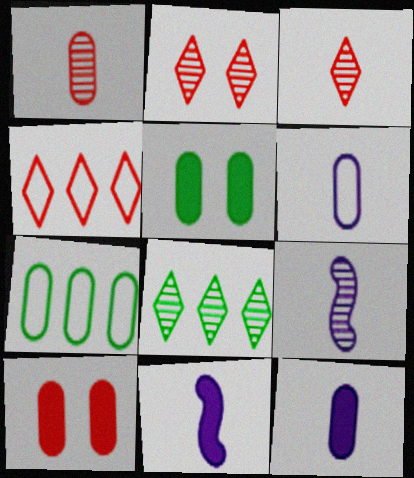[[2, 7, 11], 
[4, 5, 9]]